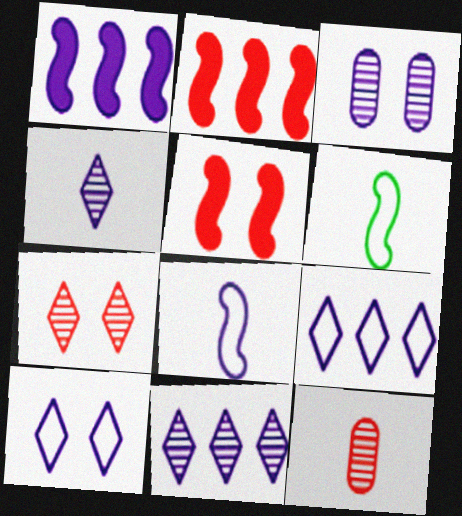[]